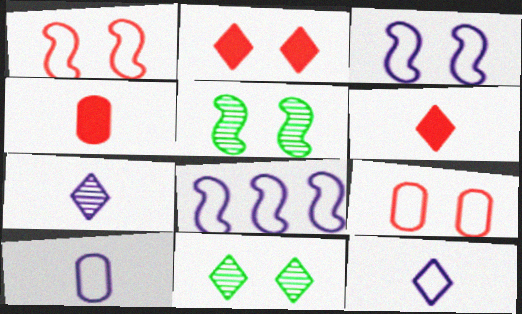[[4, 8, 11]]